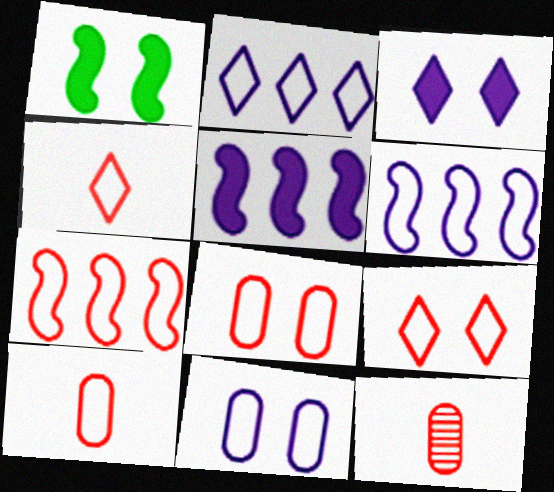[[1, 2, 12], 
[4, 7, 8], 
[7, 9, 10]]